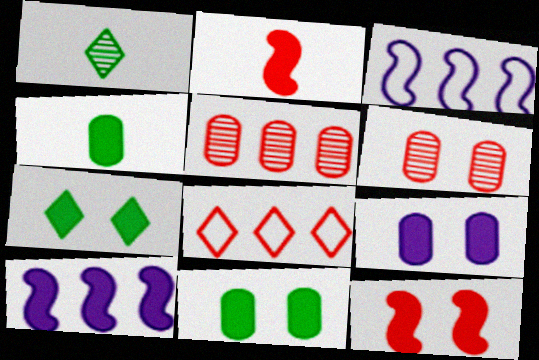[[2, 6, 8], 
[7, 9, 12]]